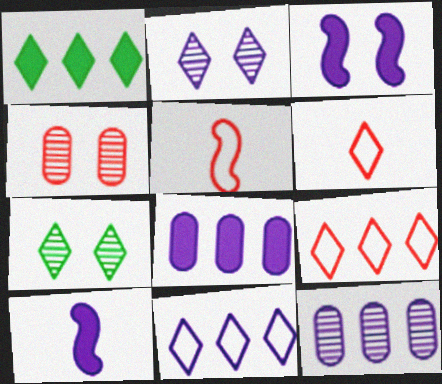[[1, 2, 6], 
[5, 7, 8]]